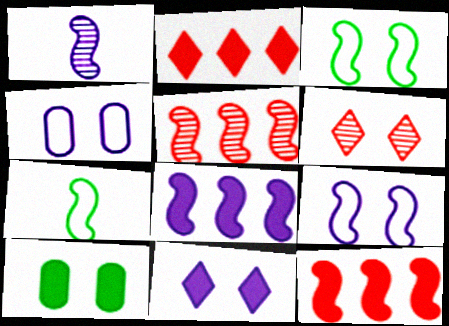[[1, 3, 12], 
[1, 8, 9], 
[6, 9, 10]]